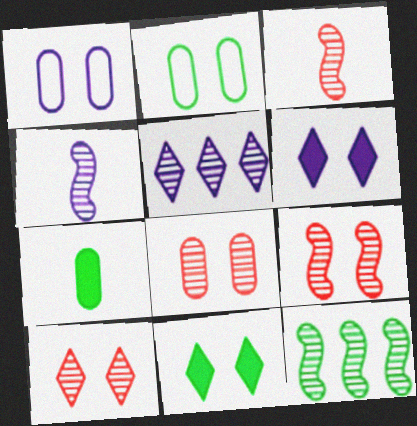[[1, 9, 11], 
[2, 6, 9], 
[4, 9, 12], 
[8, 9, 10]]